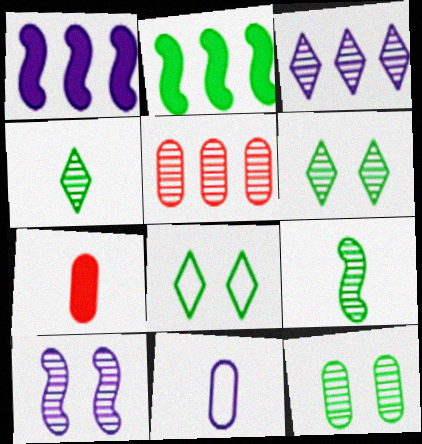[[4, 5, 10]]